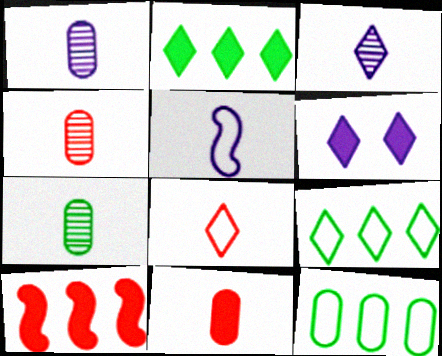[[1, 4, 7]]